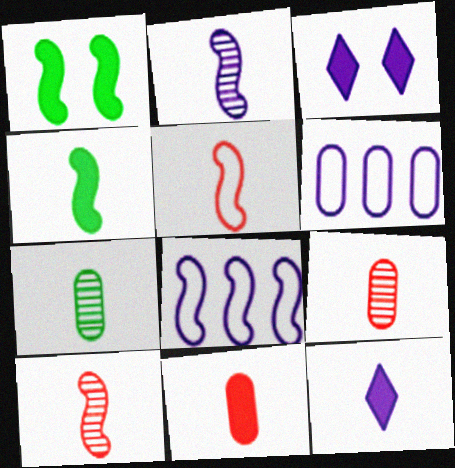[[1, 8, 10], 
[2, 3, 6], 
[2, 4, 5], 
[4, 11, 12], 
[5, 7, 12]]